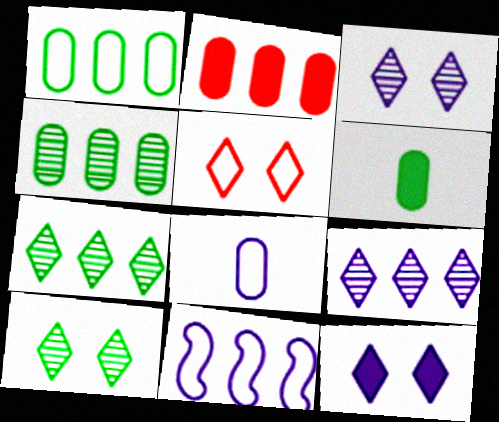[[2, 7, 11], 
[5, 10, 12]]